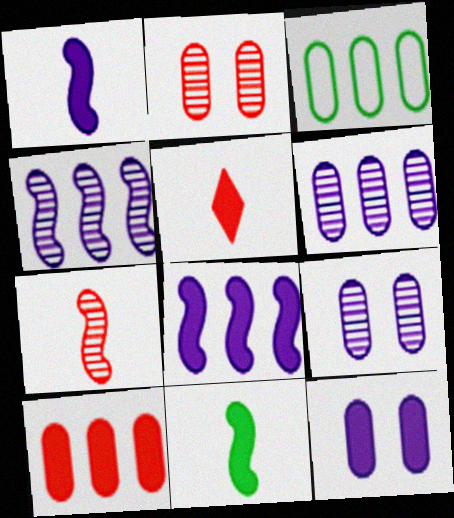[[3, 6, 10]]